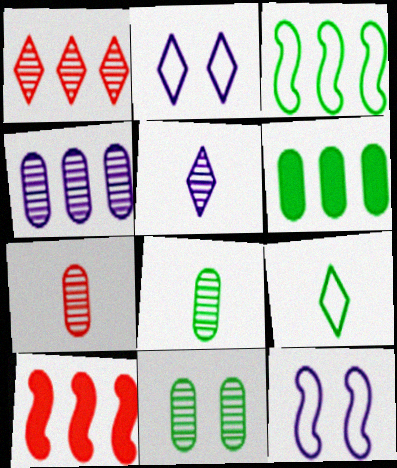[[2, 8, 10], 
[4, 7, 11]]